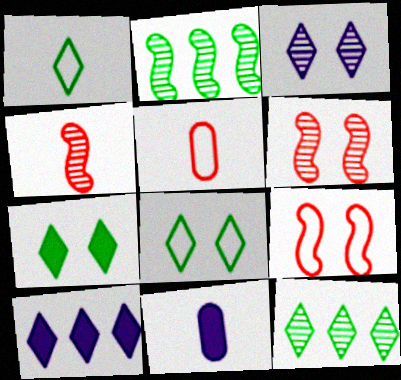[[1, 4, 11], 
[1, 7, 12], 
[9, 11, 12]]